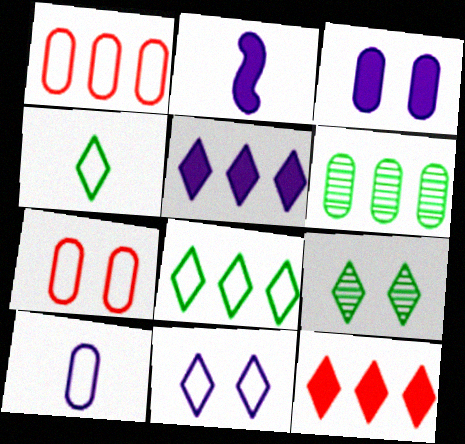[[1, 2, 9], 
[2, 3, 5]]